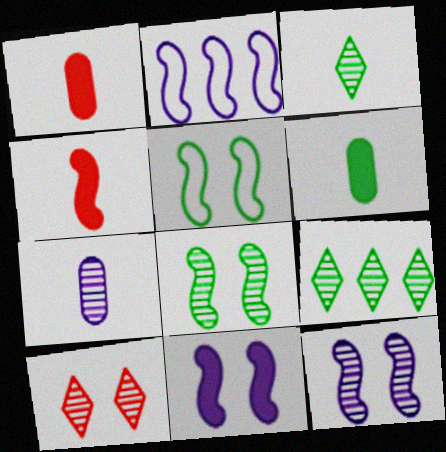[[2, 4, 8], 
[2, 6, 10], 
[5, 6, 9]]